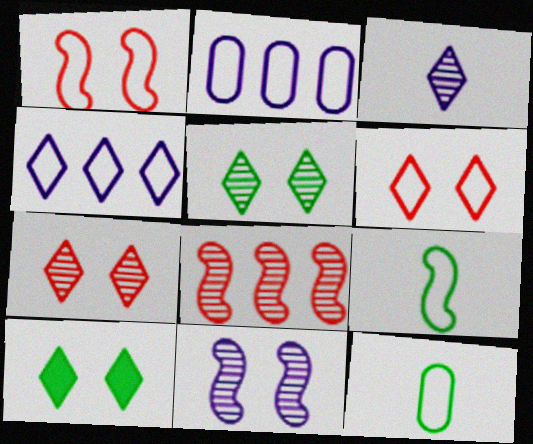[[1, 4, 12], 
[2, 6, 9]]